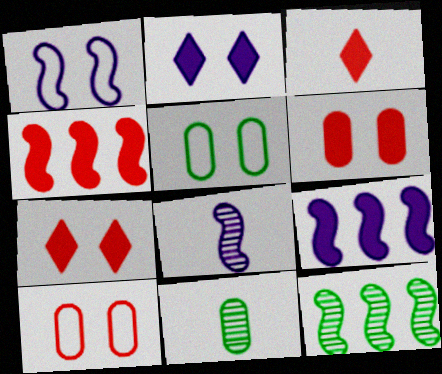[[1, 8, 9], 
[3, 4, 6]]